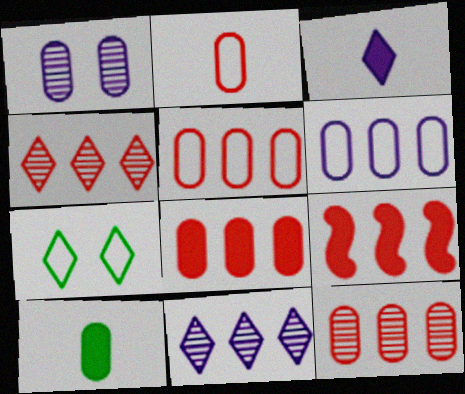[[1, 5, 10], 
[3, 4, 7], 
[4, 5, 9], 
[5, 8, 12]]